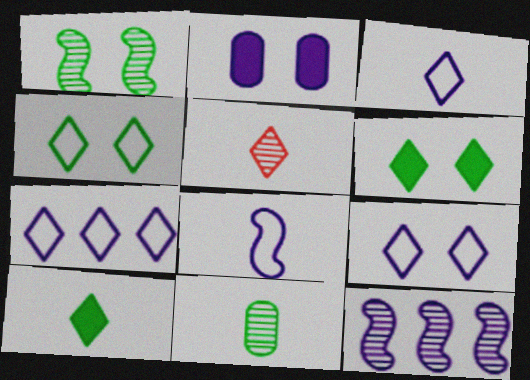[[2, 3, 12], 
[3, 5, 10], 
[3, 7, 9], 
[5, 6, 7]]